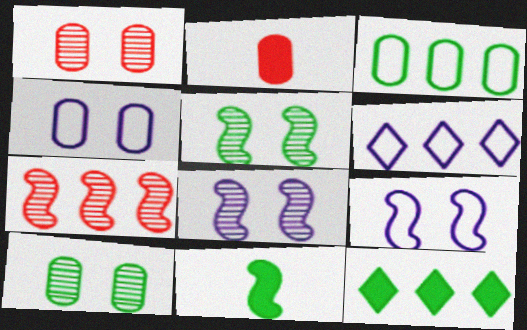[[1, 6, 11], 
[2, 5, 6], 
[7, 9, 11]]